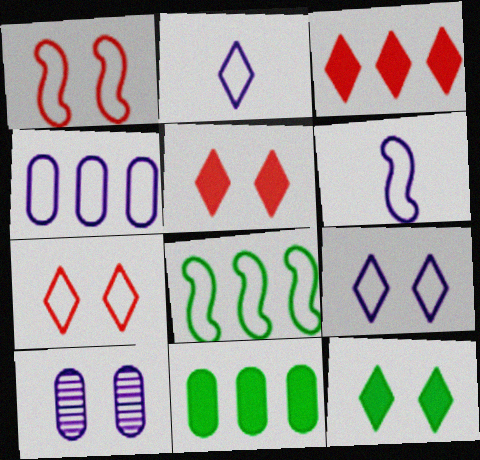[[1, 6, 8], 
[1, 10, 12], 
[4, 6, 9]]